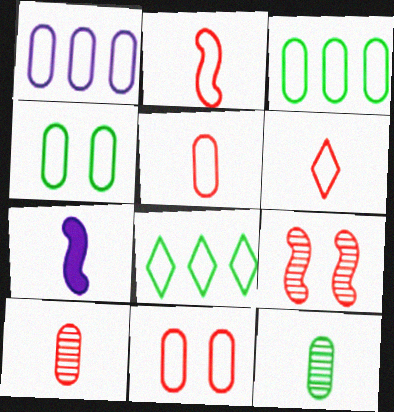[[1, 4, 5], 
[2, 5, 6], 
[6, 7, 12]]